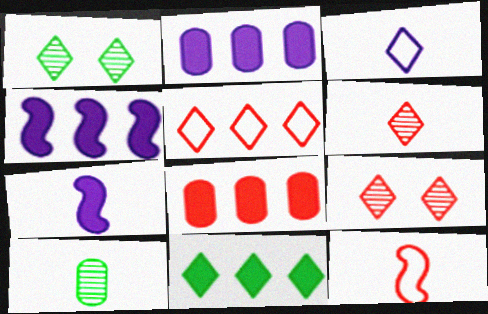[[1, 2, 12], 
[3, 9, 11], 
[4, 8, 11], 
[8, 9, 12]]